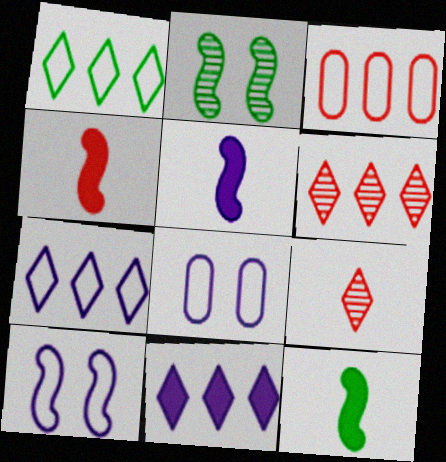[[1, 6, 11], 
[4, 5, 12], 
[6, 8, 12]]